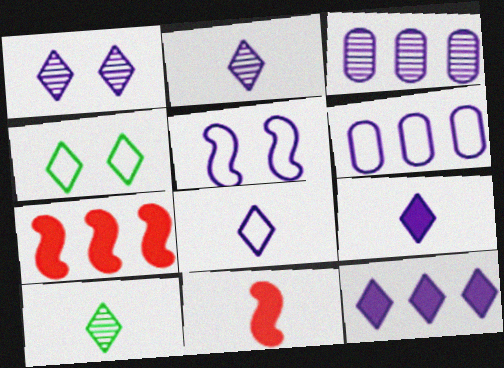[[1, 8, 12], 
[2, 8, 9], 
[3, 4, 11], 
[3, 5, 9], 
[5, 6, 8]]